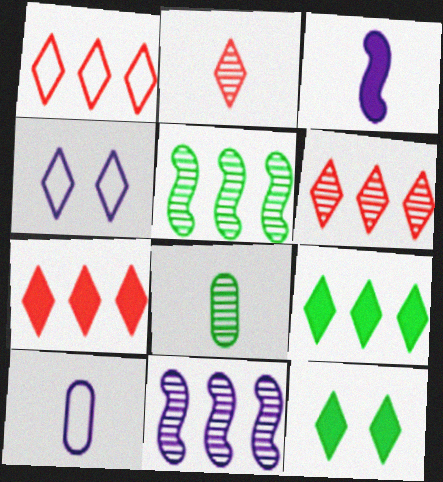[[1, 6, 7], 
[2, 4, 9]]